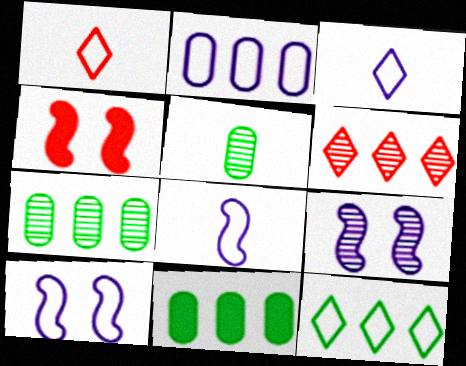[[1, 9, 11], 
[2, 3, 10], 
[3, 4, 7], 
[5, 6, 9]]